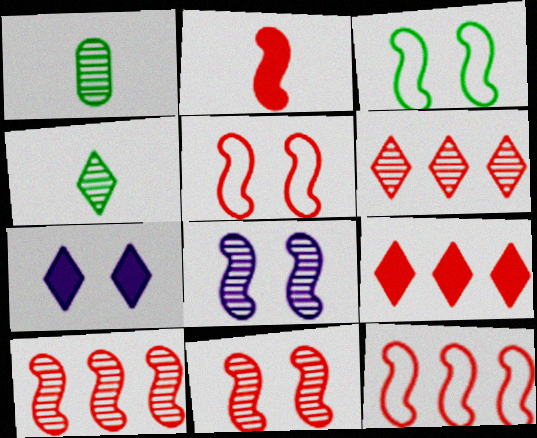[[1, 6, 8], 
[1, 7, 12], 
[2, 5, 10], 
[2, 11, 12]]